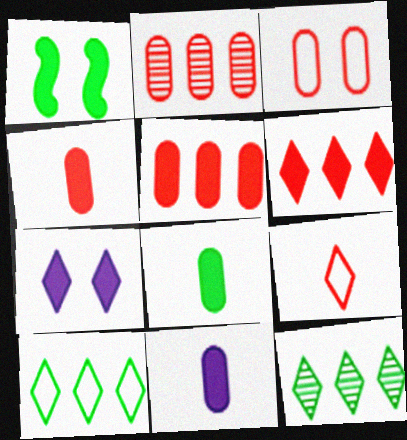[[1, 6, 11], 
[2, 3, 4], 
[4, 8, 11], 
[7, 9, 12]]